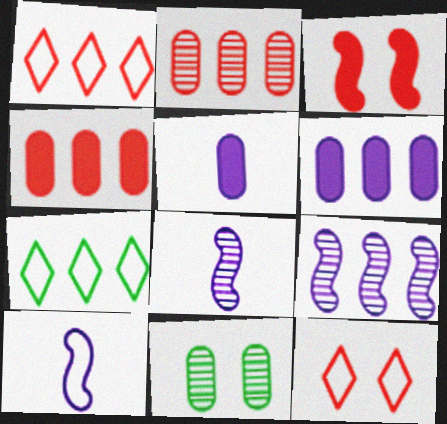[[4, 7, 9]]